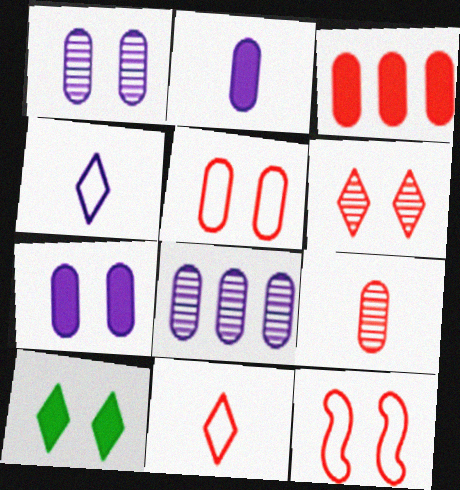[[1, 10, 12], 
[3, 5, 9]]